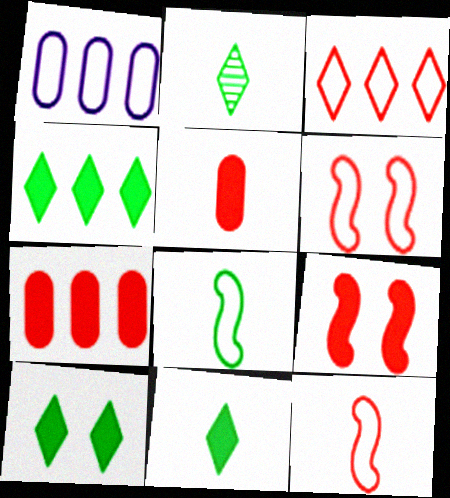[[1, 2, 9], 
[4, 10, 11]]